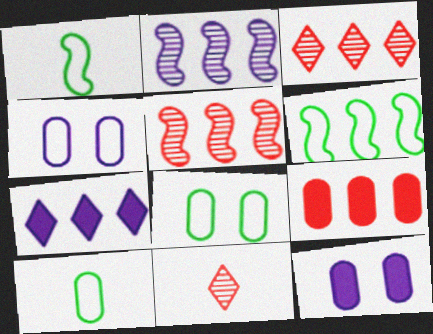[[1, 3, 12], 
[6, 11, 12]]